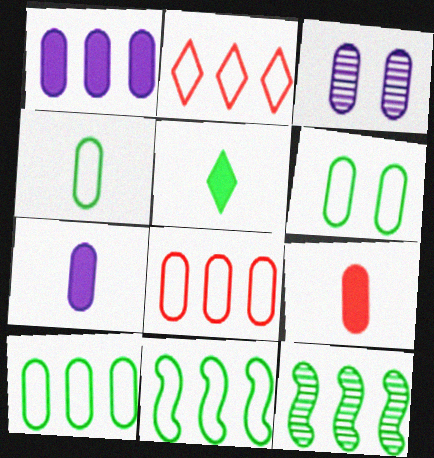[[1, 2, 12], 
[3, 9, 10], 
[4, 6, 10], 
[5, 6, 12]]